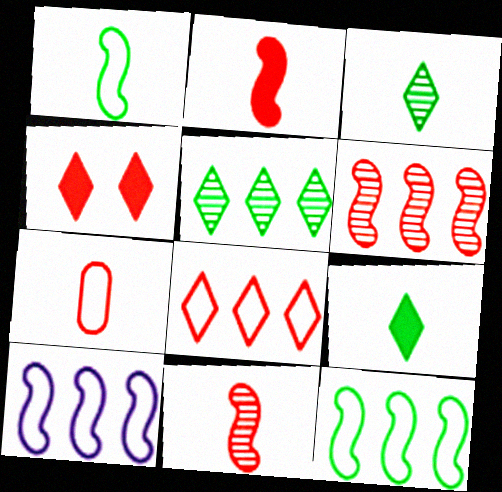[[4, 6, 7]]